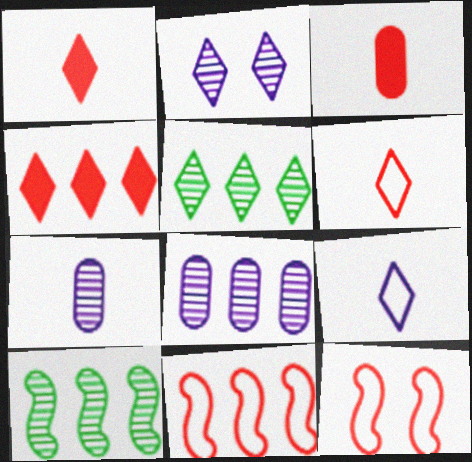[]